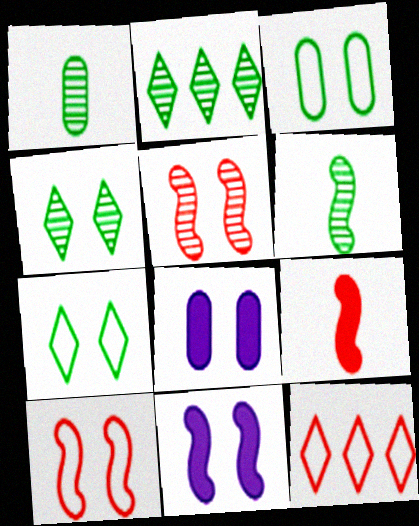[[1, 11, 12], 
[4, 8, 10], 
[5, 7, 8], 
[6, 8, 12]]